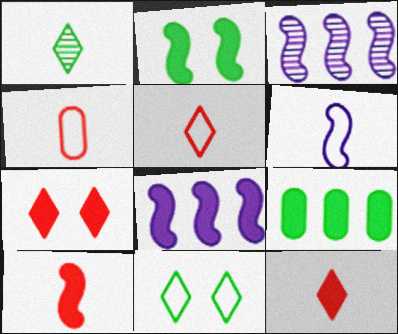[[2, 8, 10]]